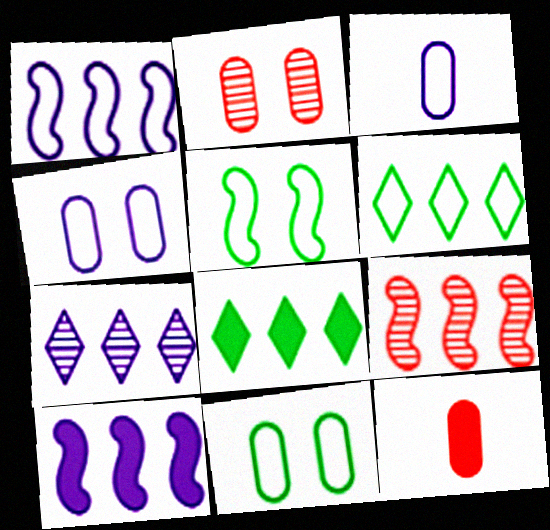[[5, 7, 12]]